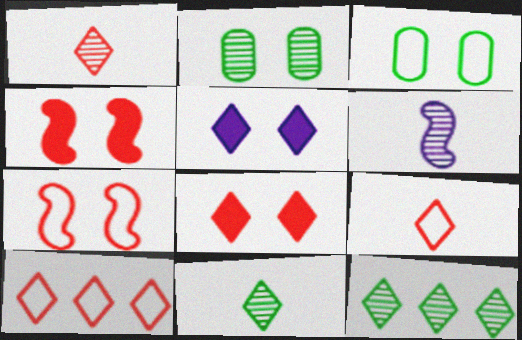[[1, 8, 10], 
[2, 5, 7], 
[5, 9, 12], 
[5, 10, 11]]